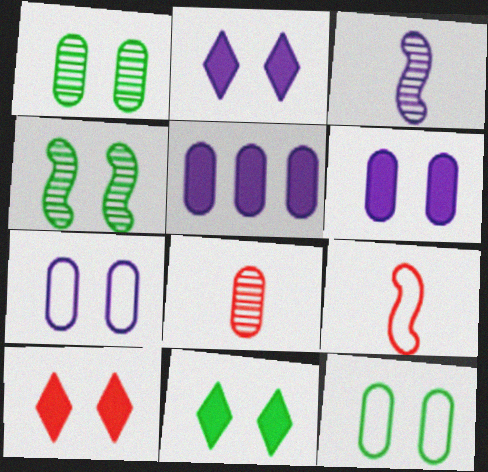[[2, 10, 11], 
[4, 7, 10], 
[4, 11, 12], 
[5, 8, 12]]